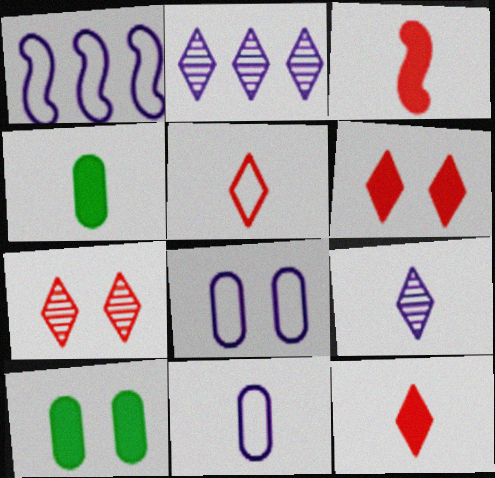[[1, 4, 7]]